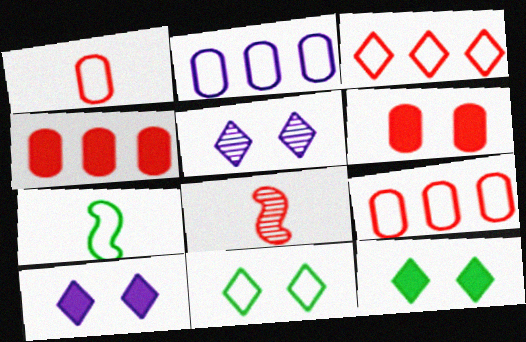[[2, 8, 12], 
[3, 6, 8], 
[4, 5, 7]]